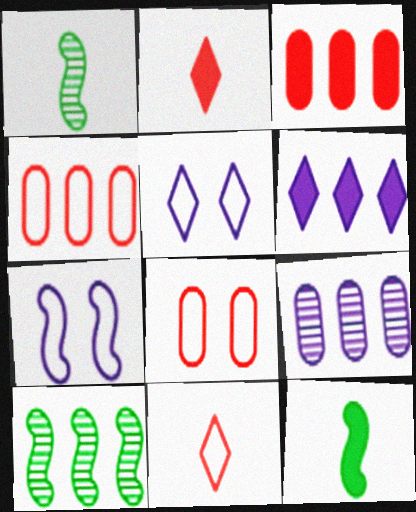[[1, 3, 5], 
[1, 6, 8], 
[4, 6, 10]]